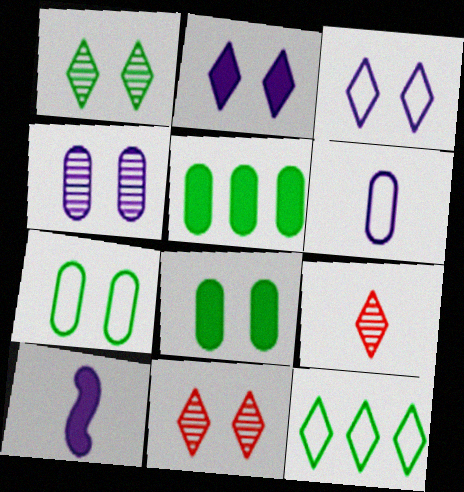[[2, 9, 12]]